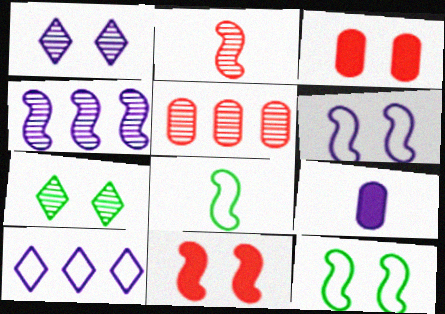[[1, 3, 12], 
[3, 6, 7], 
[4, 8, 11]]